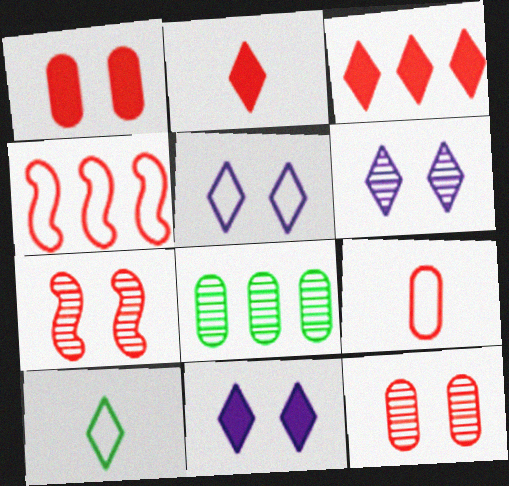[[2, 4, 12], 
[3, 6, 10], 
[3, 7, 9], 
[5, 6, 11]]